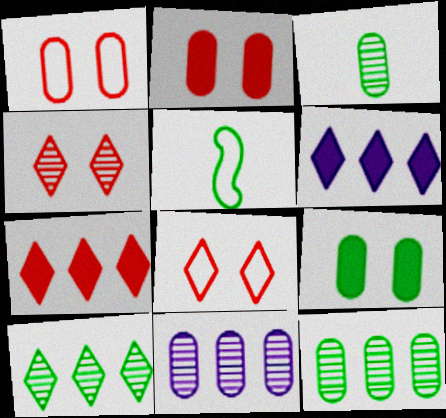[[5, 9, 10]]